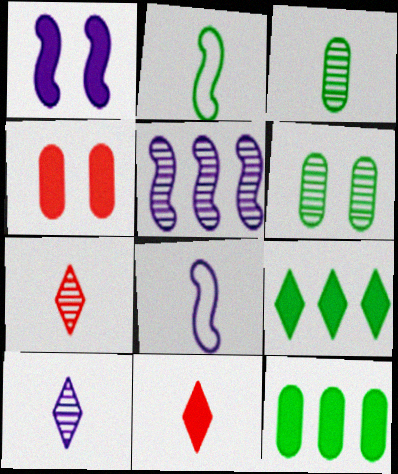[[1, 5, 8], 
[1, 11, 12], 
[2, 6, 9], 
[3, 8, 11], 
[5, 6, 7]]